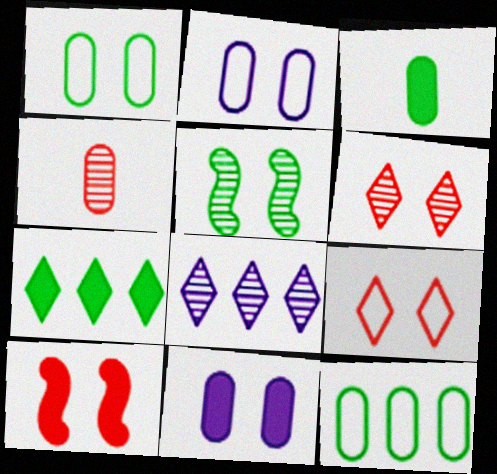[[4, 5, 8], 
[4, 11, 12], 
[5, 9, 11]]